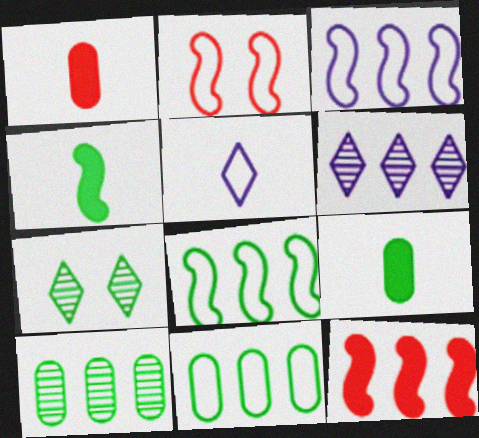[[1, 3, 7], 
[2, 5, 11], 
[2, 6, 9], 
[4, 7, 11], 
[6, 11, 12], 
[7, 8, 9]]